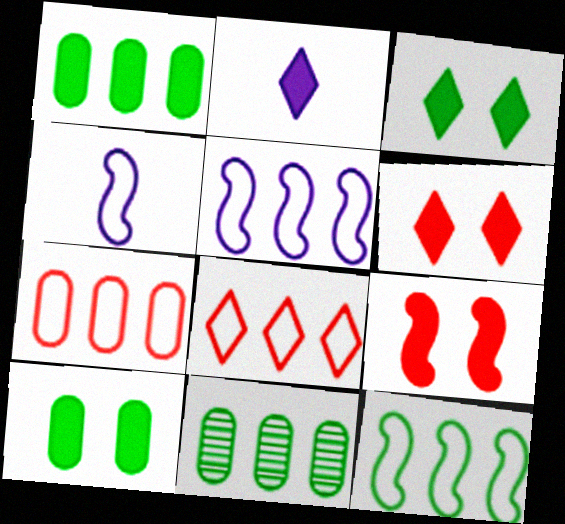[[1, 2, 9], 
[4, 6, 11]]